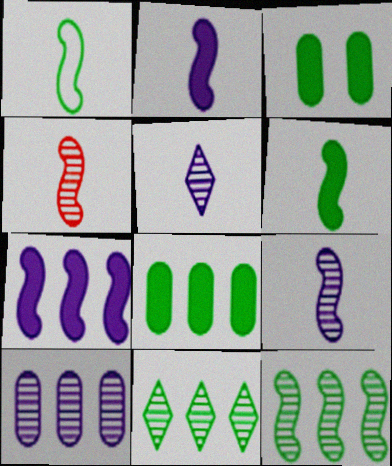[[1, 2, 4], 
[1, 3, 11]]